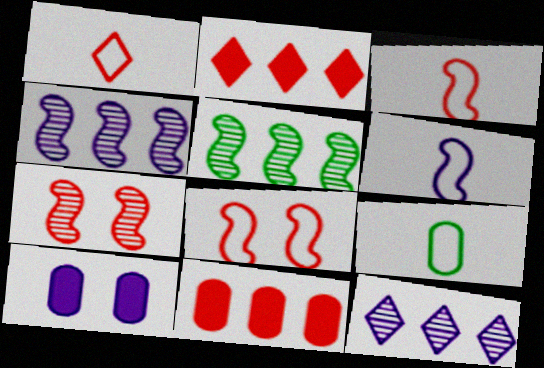[[1, 5, 10], 
[1, 6, 9], 
[1, 7, 11], 
[6, 10, 12]]